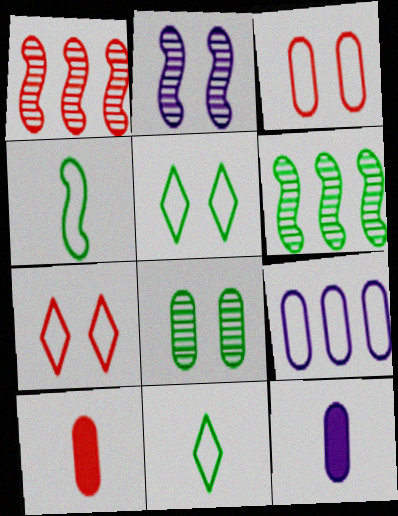[[1, 5, 12], 
[1, 7, 10], 
[4, 7, 9], 
[6, 7, 12], 
[8, 9, 10]]